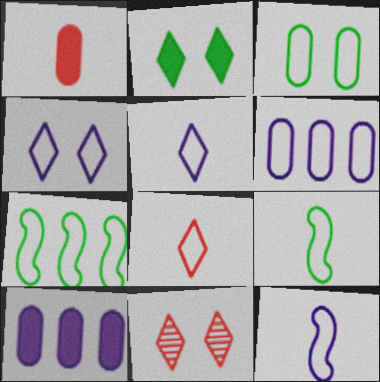[[2, 4, 11], 
[4, 6, 12], 
[9, 10, 11]]